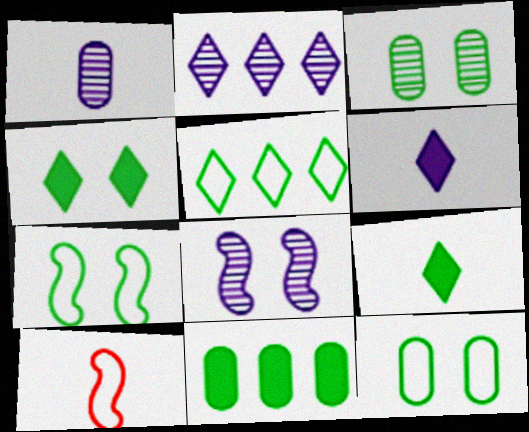[[1, 2, 8], 
[1, 9, 10], 
[3, 4, 7]]